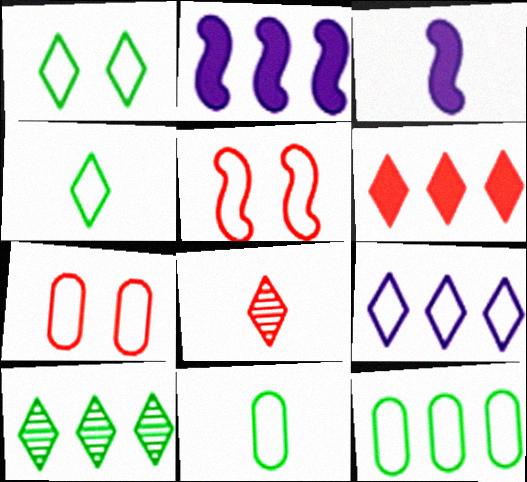[[3, 7, 10], 
[3, 8, 11], 
[5, 9, 11], 
[6, 9, 10]]